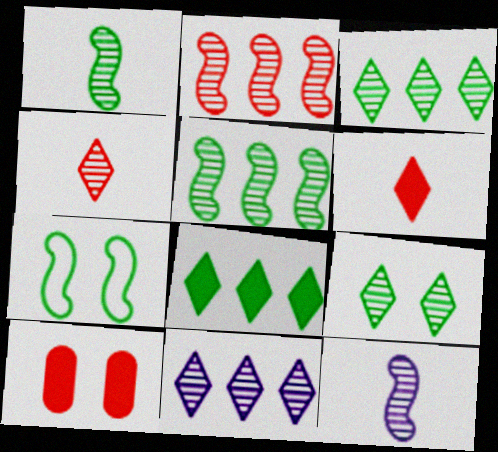[[4, 9, 11]]